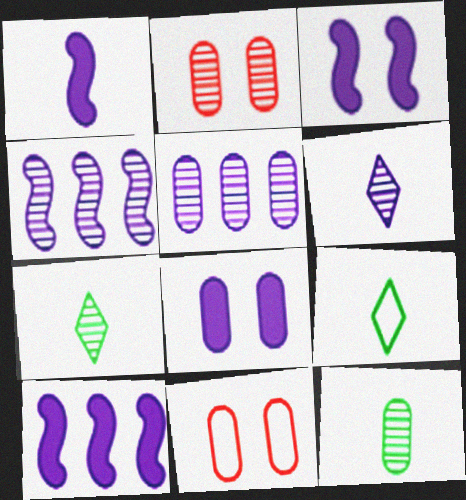[[1, 3, 10], 
[2, 4, 7], 
[2, 5, 12], 
[2, 9, 10], 
[7, 10, 11]]